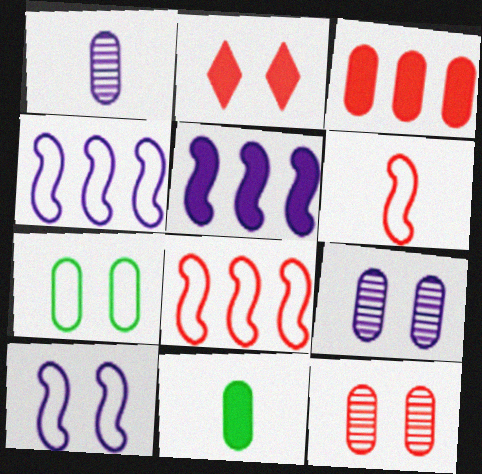[[1, 3, 7], 
[2, 5, 11]]